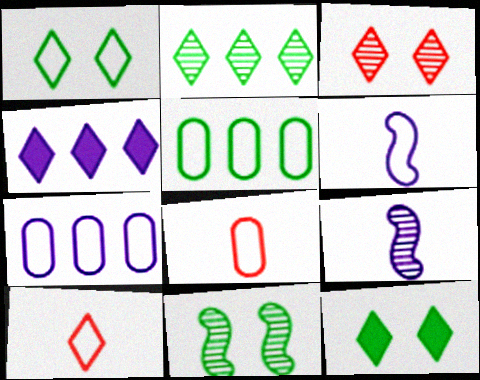[[4, 8, 11]]